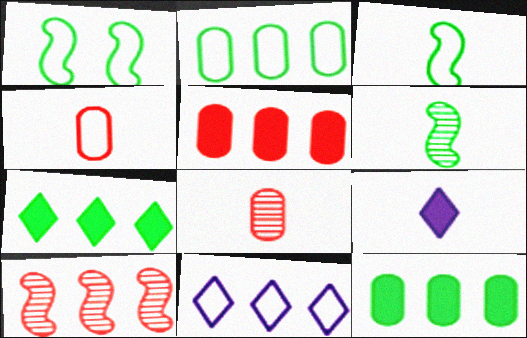[[1, 4, 11], 
[3, 8, 9], 
[4, 6, 9], 
[10, 11, 12]]